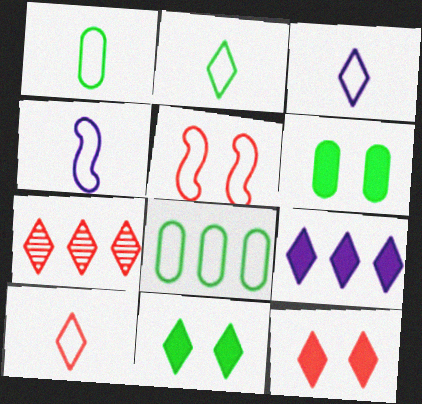[[1, 4, 10], 
[2, 3, 10], 
[3, 5, 8], 
[3, 7, 11], 
[4, 6, 7], 
[7, 10, 12]]